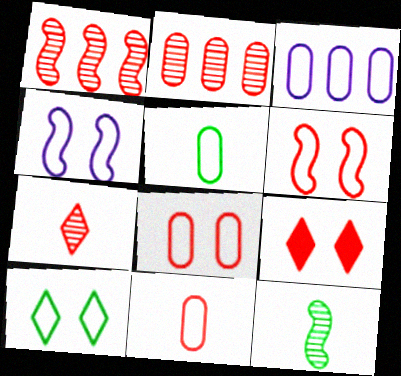[[1, 9, 11], 
[3, 5, 8], 
[3, 9, 12], 
[4, 8, 10]]